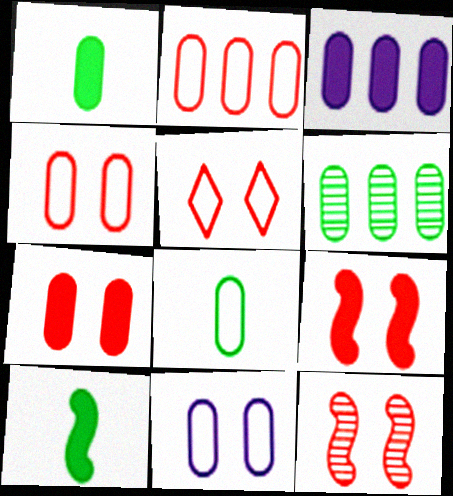[[1, 3, 7], 
[2, 3, 6], 
[2, 8, 11], 
[5, 7, 12]]